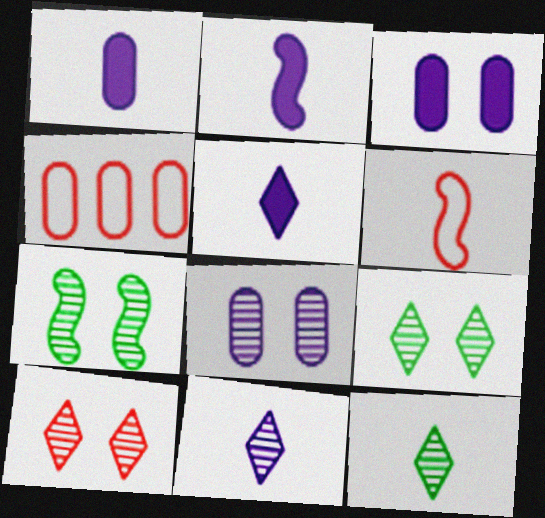[[1, 2, 5], 
[1, 6, 12], 
[2, 4, 9], 
[4, 5, 7], 
[7, 8, 10]]